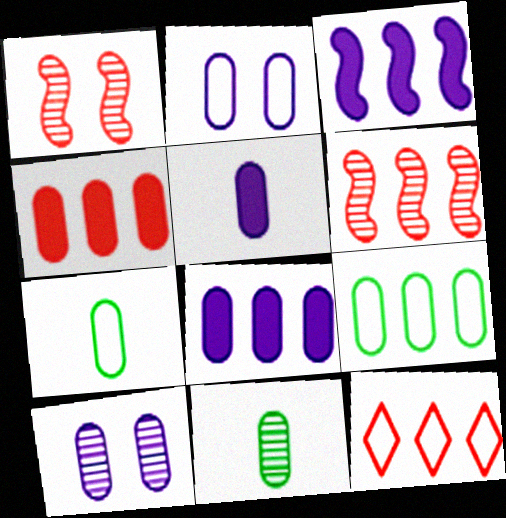[[2, 4, 11], 
[4, 6, 12], 
[4, 7, 10]]